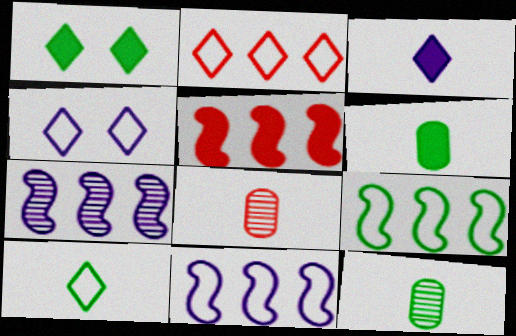[[1, 8, 11], 
[1, 9, 12], 
[2, 4, 10], 
[4, 5, 12], 
[5, 7, 9]]